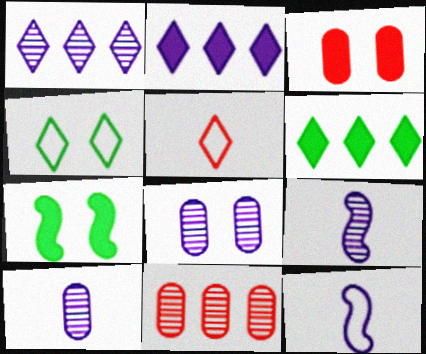[[1, 8, 9], 
[2, 8, 12]]